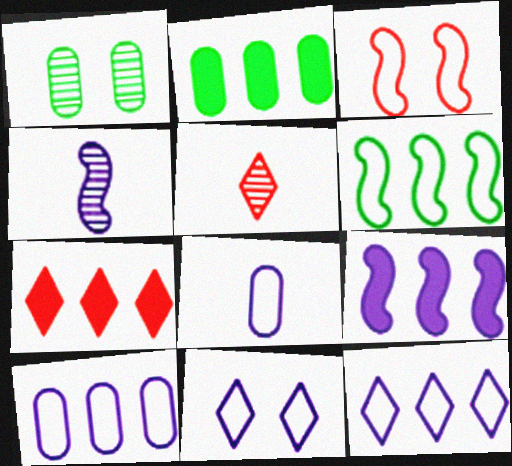[[2, 7, 9]]